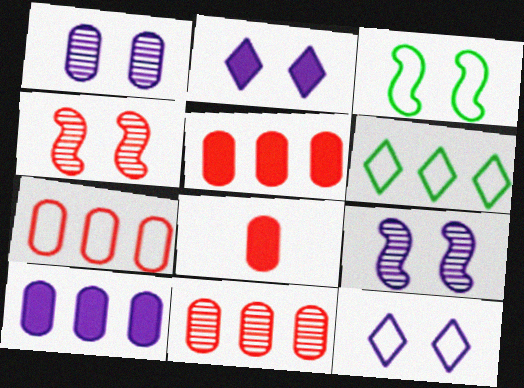[[5, 7, 11], 
[6, 8, 9]]